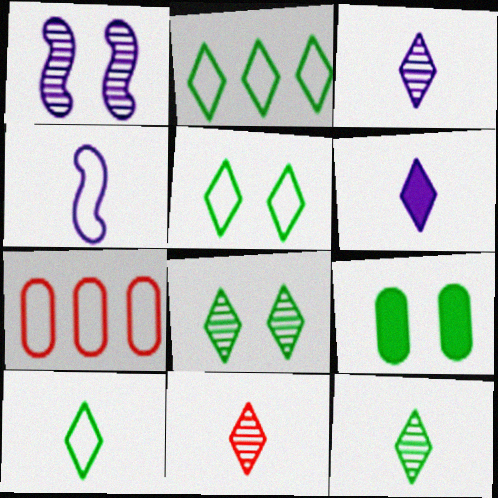[[2, 5, 10], 
[3, 11, 12], 
[4, 5, 7], 
[6, 10, 11]]